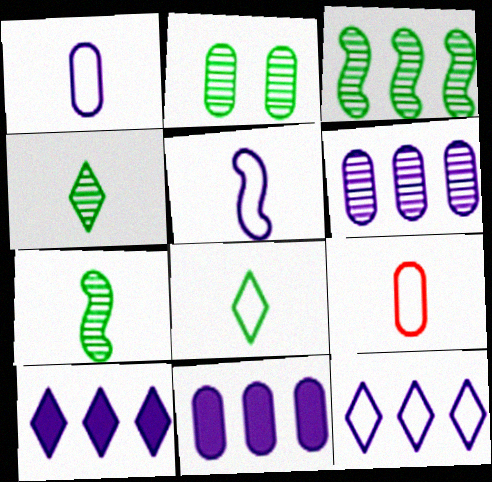[[2, 3, 4], 
[2, 9, 11], 
[5, 8, 9]]